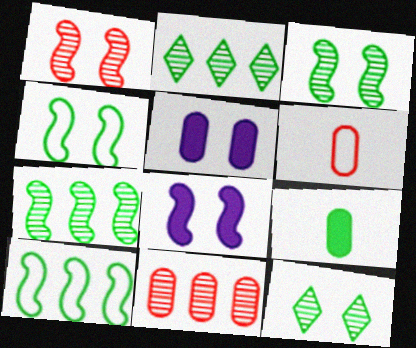[[1, 4, 8], 
[2, 4, 9], 
[2, 6, 8], 
[9, 10, 12]]